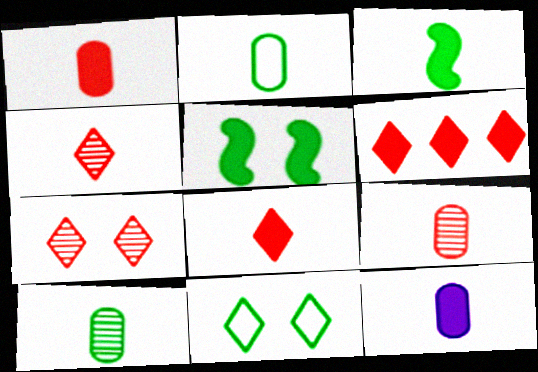[[2, 9, 12], 
[3, 8, 12], 
[5, 6, 12]]